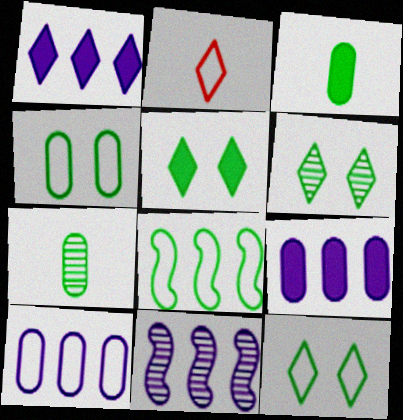[[1, 2, 6], 
[1, 10, 11], 
[3, 6, 8], 
[5, 6, 12], 
[5, 7, 8]]